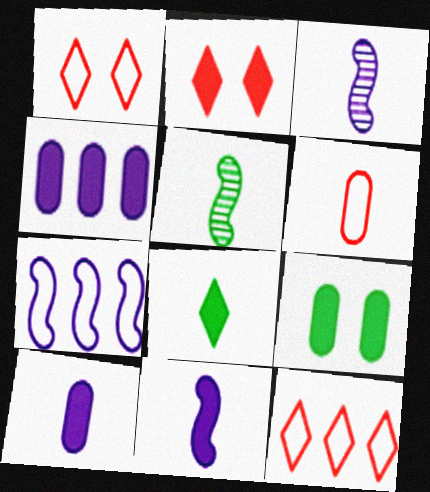[[1, 4, 5], 
[3, 6, 8], 
[3, 9, 12]]